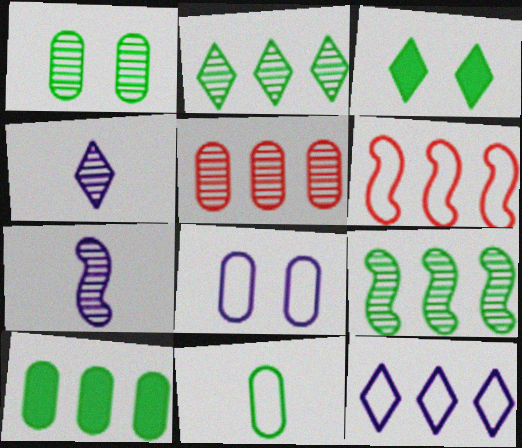[[1, 10, 11], 
[3, 9, 11]]